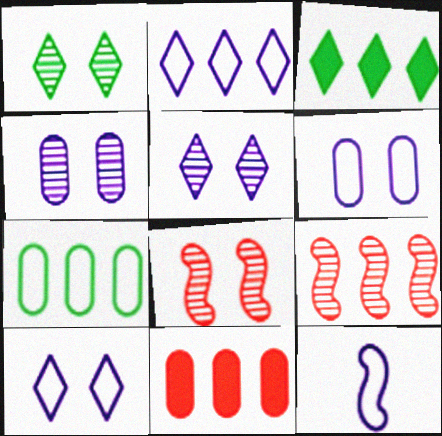[[1, 4, 8], 
[1, 11, 12], 
[2, 6, 12]]